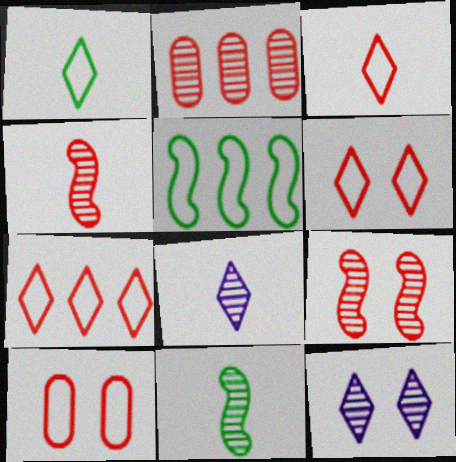[[2, 11, 12], 
[3, 6, 7]]